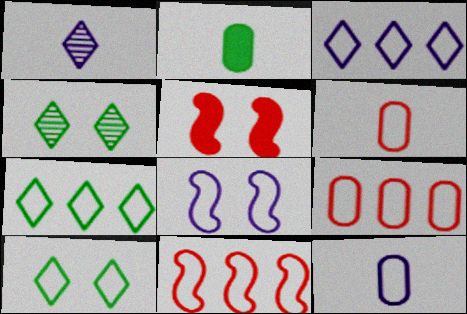[[3, 8, 12], 
[6, 7, 8], 
[10, 11, 12]]